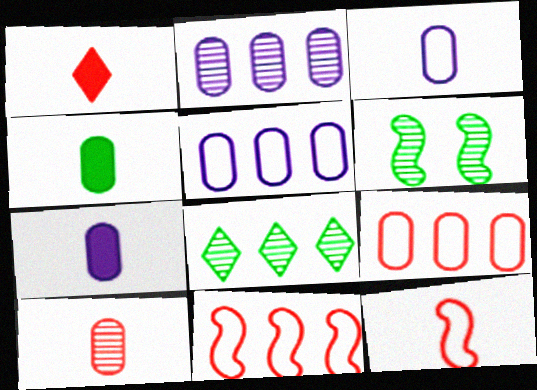[[1, 5, 6], 
[1, 10, 12], 
[3, 4, 10]]